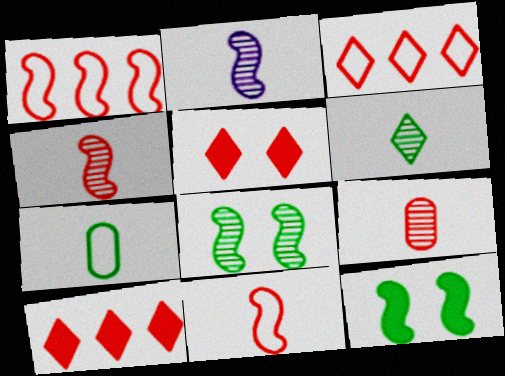[[1, 2, 12], 
[1, 5, 9], 
[2, 6, 9]]